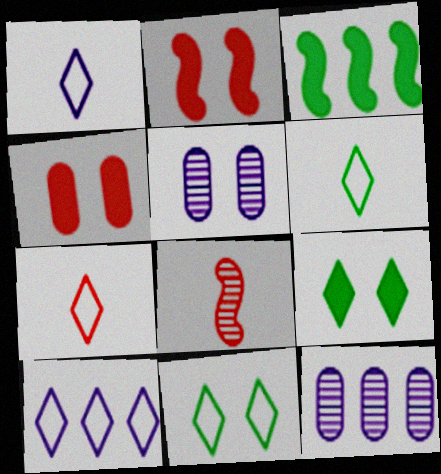[[1, 6, 7], 
[2, 5, 11], 
[2, 6, 12], 
[3, 5, 7], 
[7, 10, 11]]